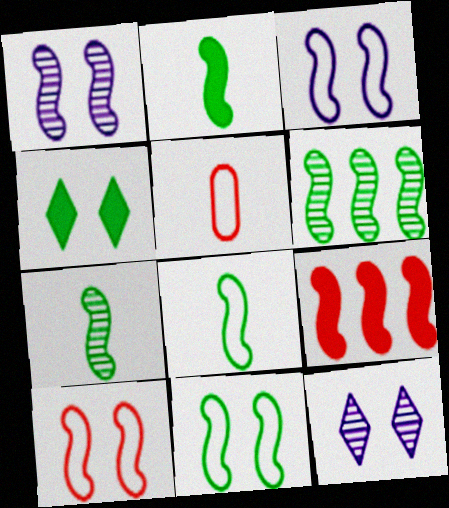[[1, 8, 9], 
[2, 6, 11], 
[2, 7, 8], 
[3, 7, 9], 
[3, 10, 11]]